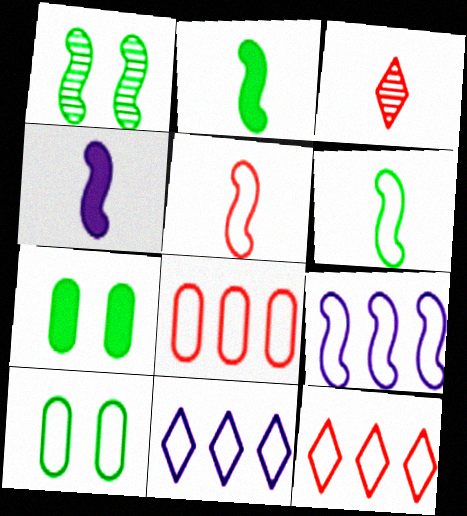[[3, 7, 9], 
[5, 10, 11]]